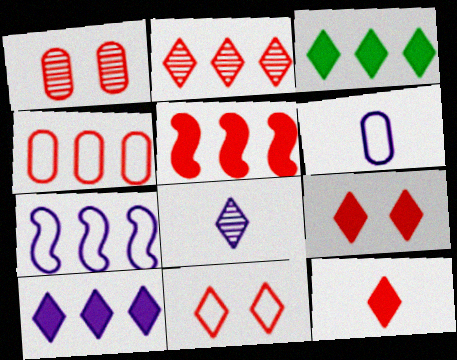[[2, 4, 5], 
[2, 11, 12], 
[3, 8, 11]]